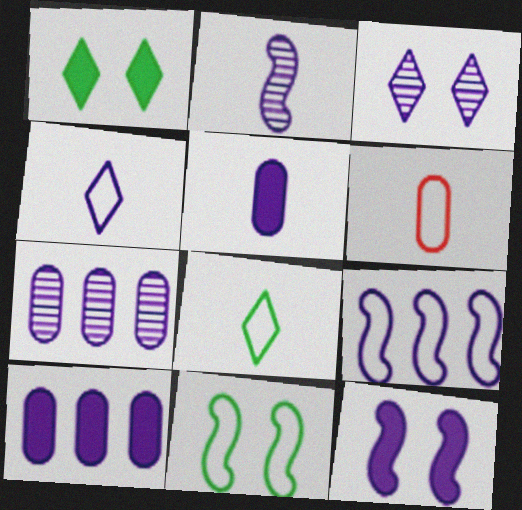[[2, 3, 7], 
[2, 4, 5], 
[2, 9, 12], 
[3, 5, 9], 
[4, 7, 12]]